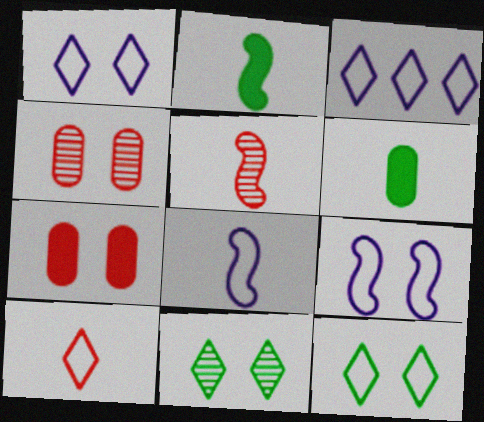[[2, 3, 4], 
[2, 5, 8], 
[3, 10, 12], 
[7, 9, 11]]